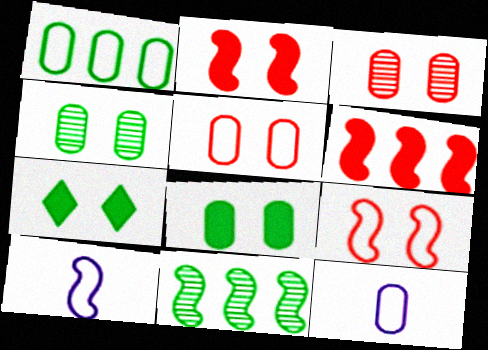[[1, 5, 12], 
[2, 10, 11]]